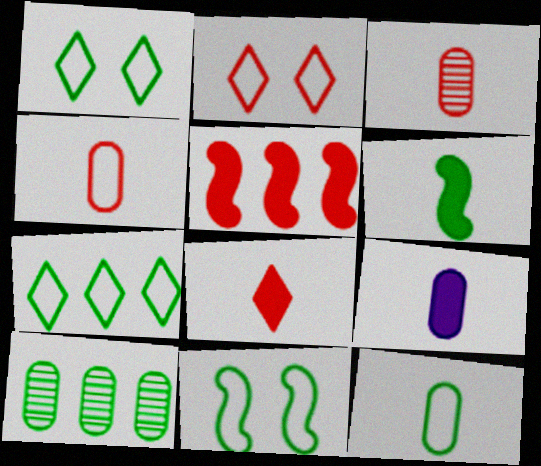[[1, 6, 10], 
[2, 3, 5], 
[3, 9, 12], 
[6, 8, 9], 
[7, 11, 12]]